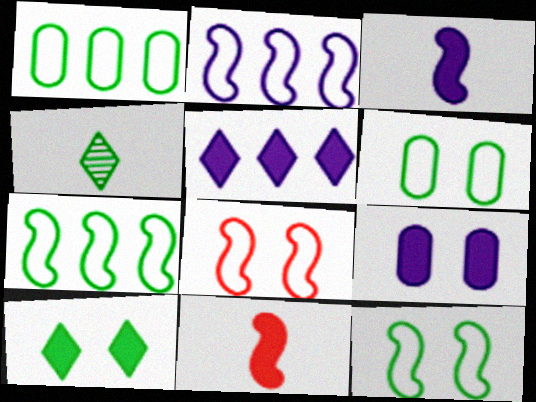[[3, 5, 9]]